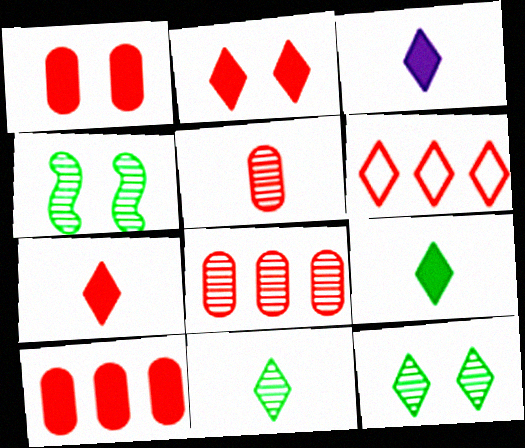[[3, 6, 12], 
[3, 7, 9]]